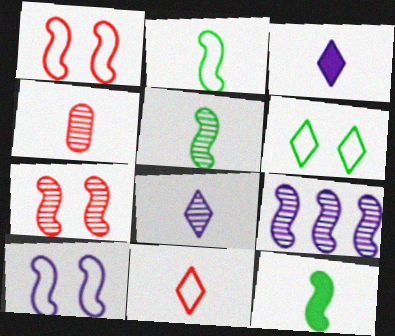[[1, 9, 12], 
[2, 3, 4], 
[2, 5, 12], 
[4, 5, 8], 
[5, 7, 9]]